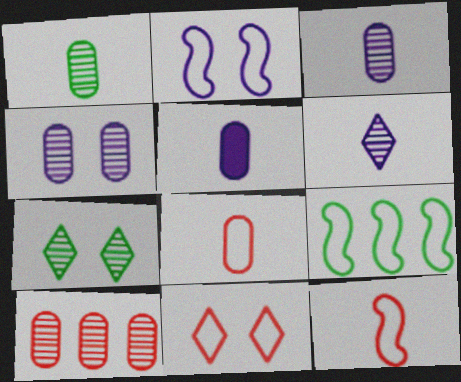[[1, 4, 10], 
[1, 5, 8], 
[2, 9, 12]]